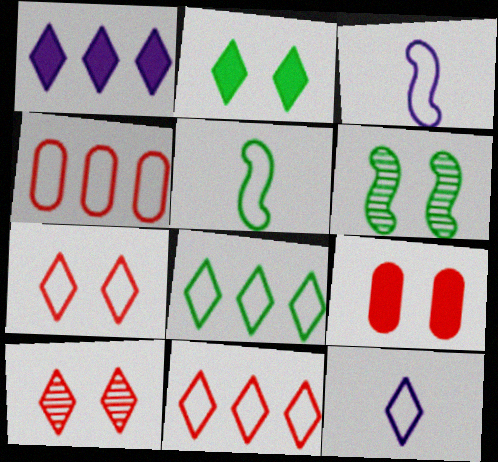[[7, 8, 12]]